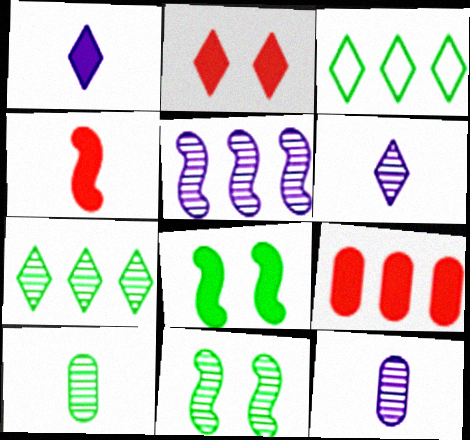[[1, 8, 9], 
[2, 3, 6], 
[2, 4, 9], 
[3, 5, 9], 
[3, 8, 10], 
[7, 10, 11]]